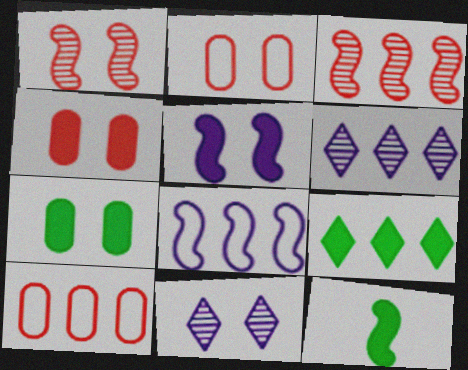[[1, 8, 12], 
[2, 6, 12], 
[7, 9, 12], 
[10, 11, 12]]